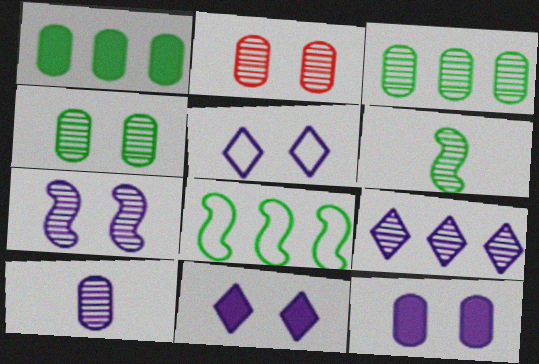[[2, 3, 10], 
[2, 6, 9], 
[5, 7, 12], 
[7, 9, 10]]